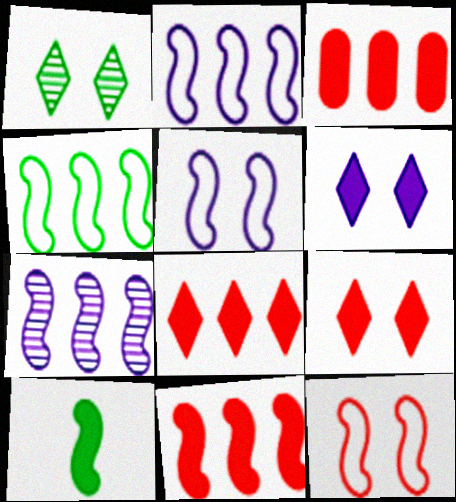[[3, 6, 10], 
[3, 8, 11], 
[4, 7, 11], 
[7, 10, 12]]